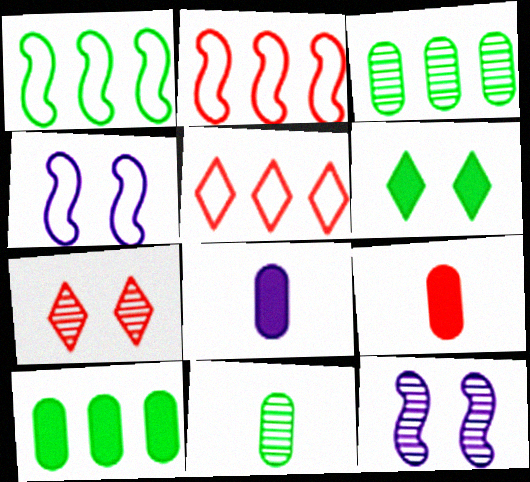[[1, 6, 11], 
[1, 7, 8], 
[2, 7, 9]]